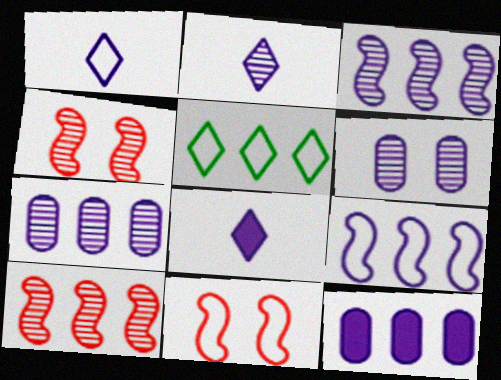[[1, 2, 8], 
[2, 3, 6], 
[5, 10, 12], 
[6, 8, 9]]